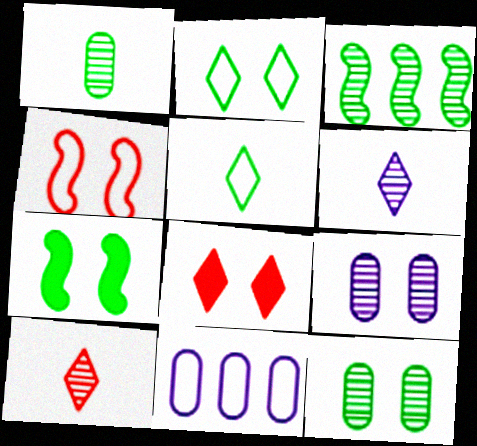[[2, 7, 12], 
[3, 9, 10], 
[4, 5, 11], 
[7, 10, 11]]